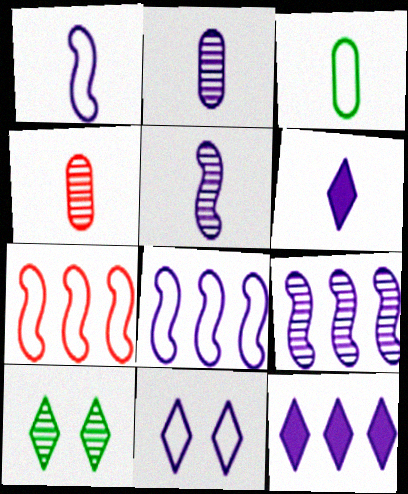[[1, 2, 6], 
[3, 7, 11], 
[4, 9, 10]]